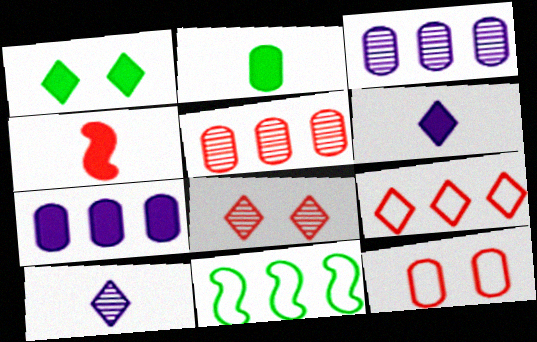[[1, 4, 7], 
[1, 9, 10], 
[2, 3, 12], 
[2, 4, 6]]